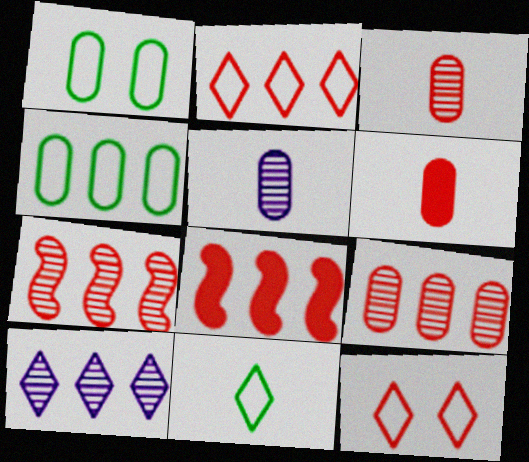[[2, 8, 9], 
[3, 8, 12], 
[4, 8, 10], 
[6, 7, 12]]